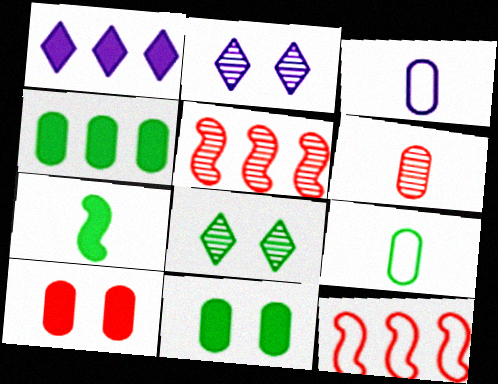[[1, 7, 10]]